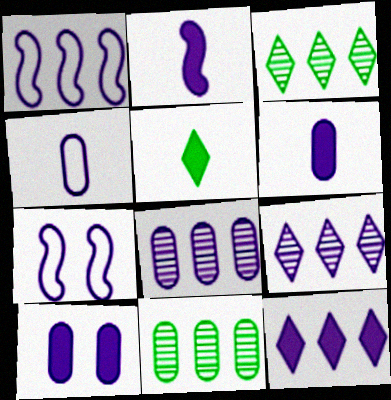[[1, 8, 12], 
[2, 10, 12], 
[4, 8, 10], 
[6, 7, 9]]